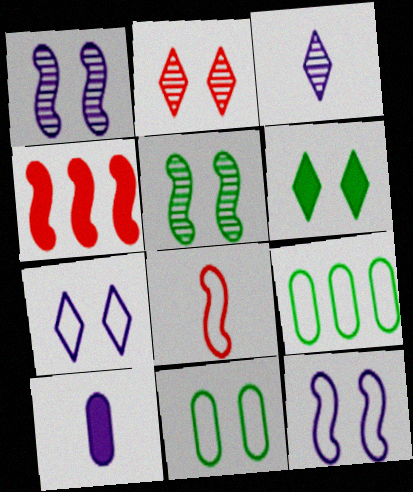[[2, 6, 7], 
[3, 4, 11], 
[4, 6, 10], 
[5, 6, 11], 
[7, 8, 9]]